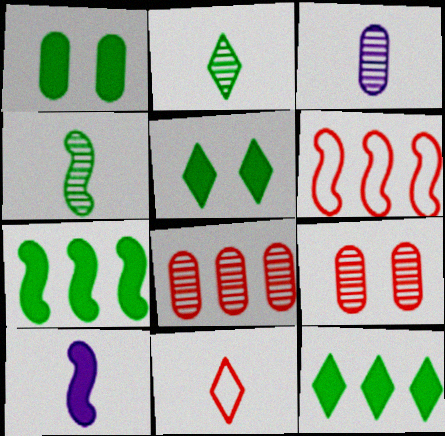[[3, 5, 6]]